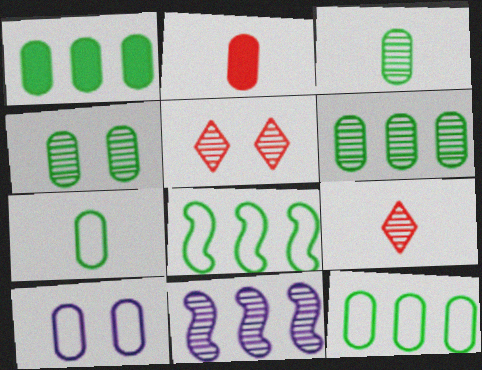[[1, 4, 7], 
[1, 6, 12], 
[2, 6, 10], 
[3, 4, 6], 
[3, 5, 11], 
[4, 9, 11]]